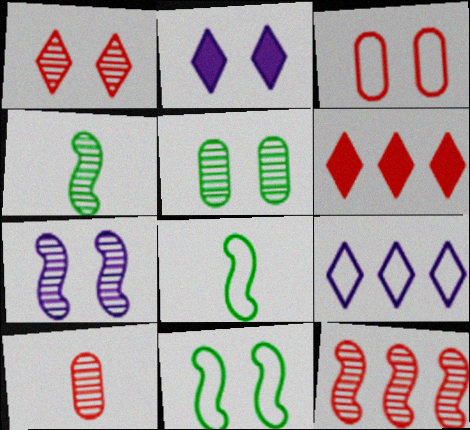[[1, 5, 7], 
[1, 10, 12], 
[3, 8, 9], 
[4, 7, 12]]